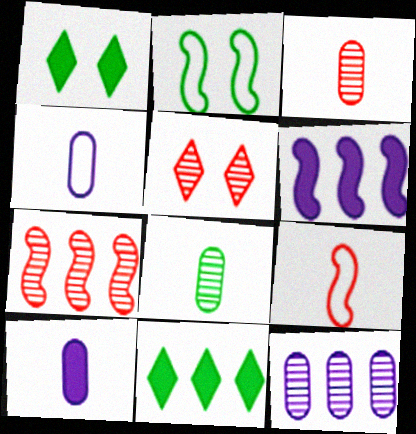[[1, 4, 7], 
[1, 9, 12], 
[2, 8, 11], 
[3, 5, 7]]